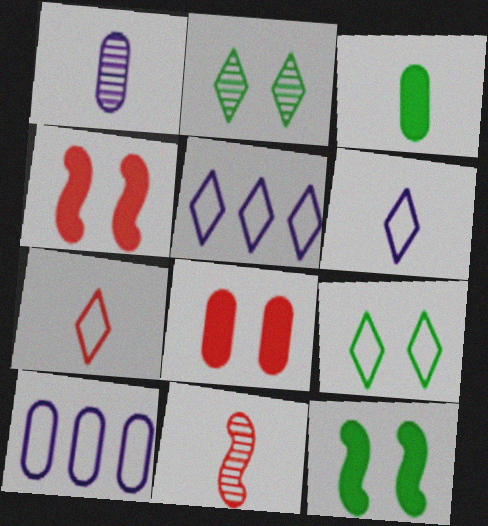[[3, 6, 11], 
[5, 7, 9]]